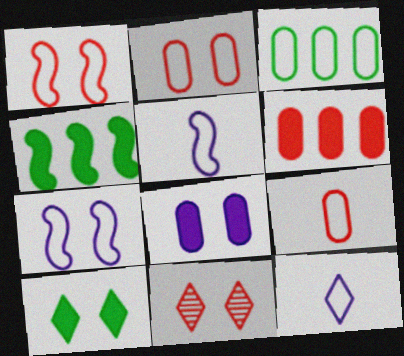[[1, 3, 12]]